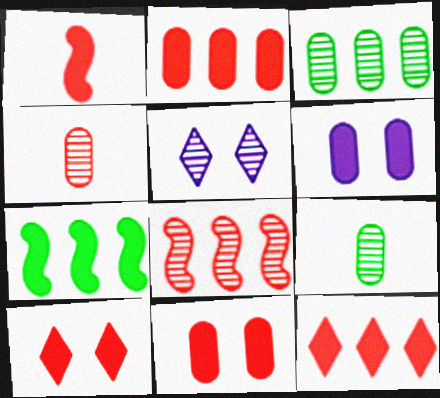[[1, 2, 10], 
[1, 11, 12], 
[5, 8, 9]]